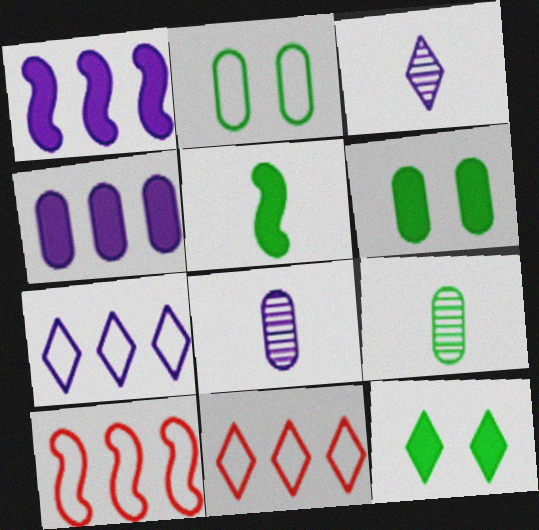[[3, 6, 10], 
[3, 11, 12], 
[8, 10, 12]]